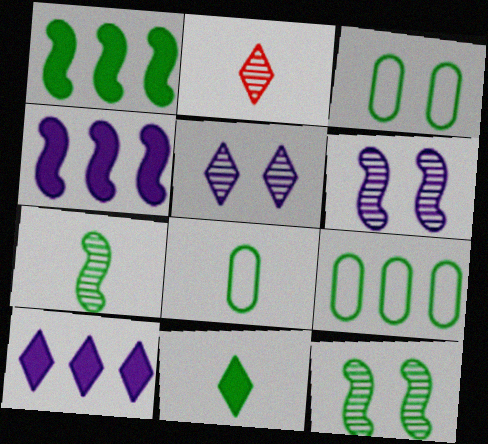[[2, 3, 4], 
[3, 8, 9], 
[7, 8, 11], 
[9, 11, 12]]